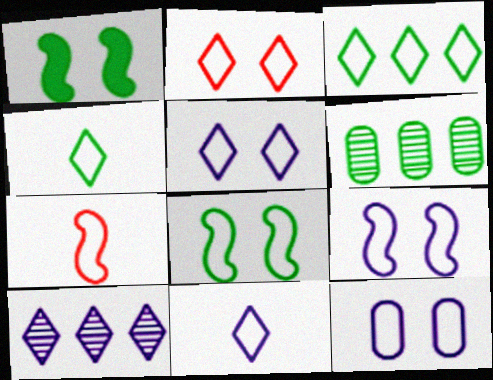[[1, 4, 6], 
[2, 3, 11], 
[2, 8, 12], 
[3, 7, 12], 
[5, 9, 12]]